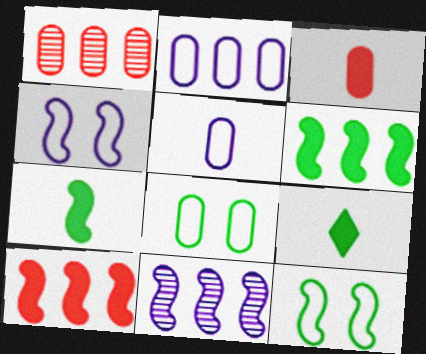[[1, 4, 9]]